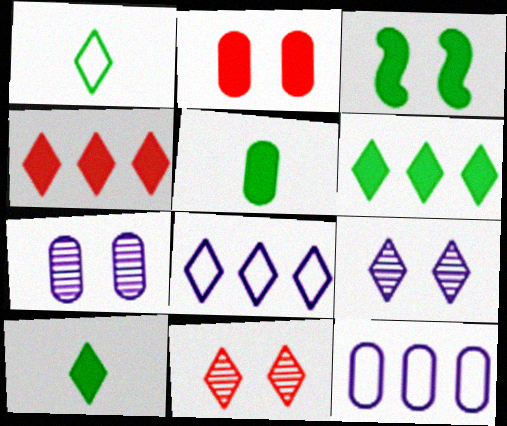[[1, 4, 9], 
[3, 5, 6], 
[8, 10, 11]]